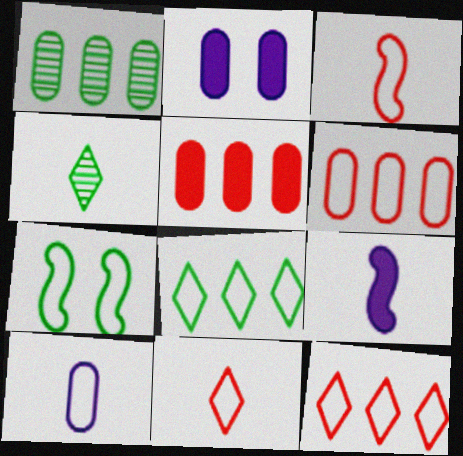[[7, 10, 12]]